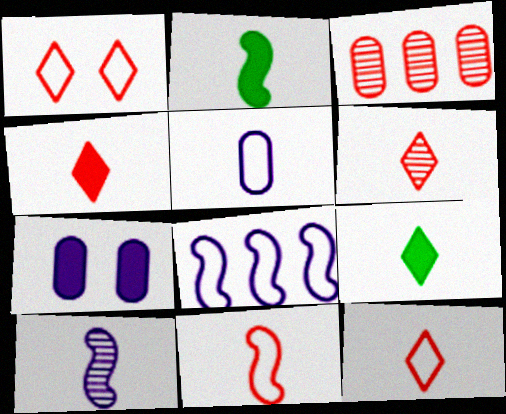[[2, 5, 6], 
[2, 10, 11], 
[4, 6, 12]]